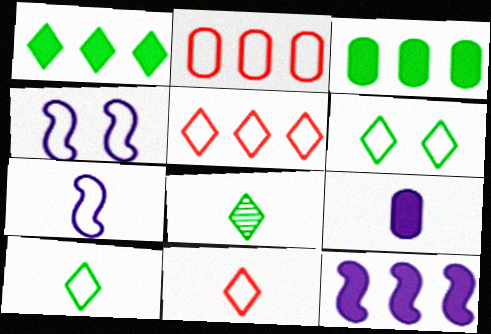[[1, 6, 8], 
[2, 4, 10], 
[2, 6, 7]]